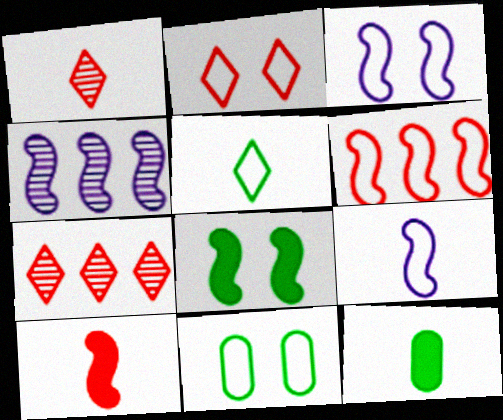[[1, 9, 12], 
[2, 3, 11], 
[2, 4, 12], 
[3, 7, 12]]